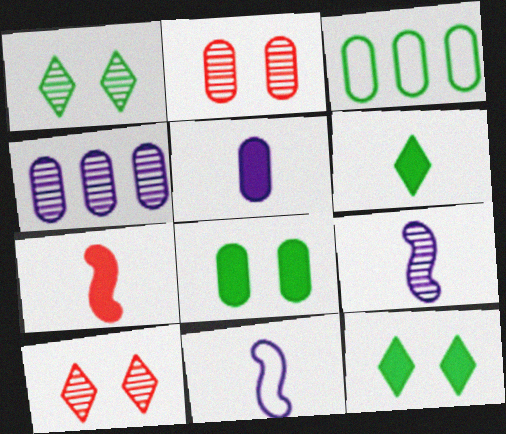[[2, 3, 5], 
[5, 6, 7]]